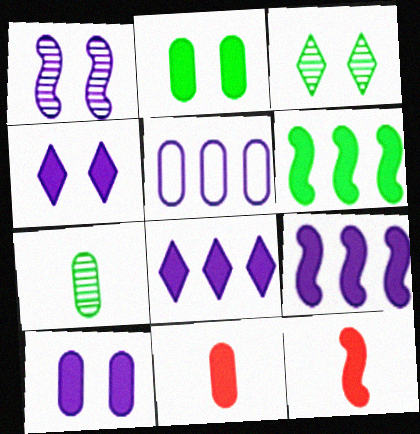[[2, 8, 12], 
[3, 5, 12], 
[4, 6, 11]]